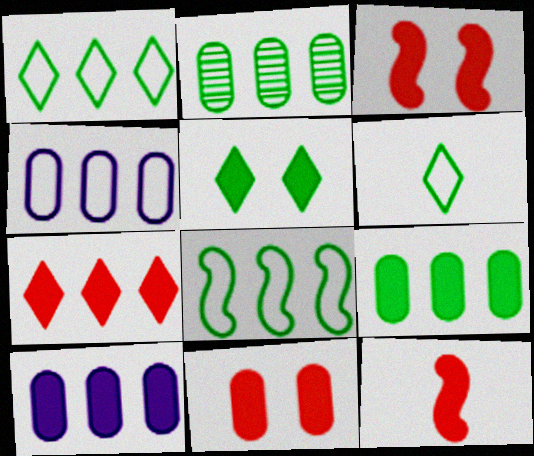[[5, 10, 12], 
[7, 11, 12]]